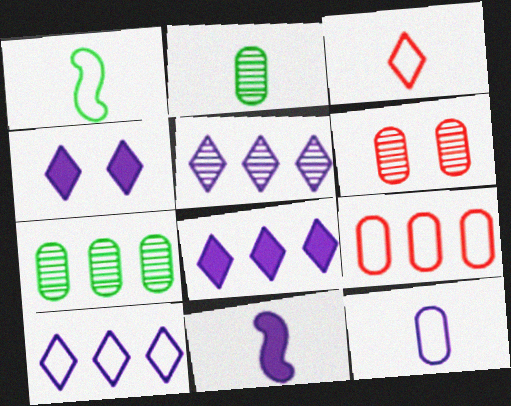[[1, 3, 12], 
[1, 6, 8], 
[2, 3, 11], 
[5, 8, 10]]